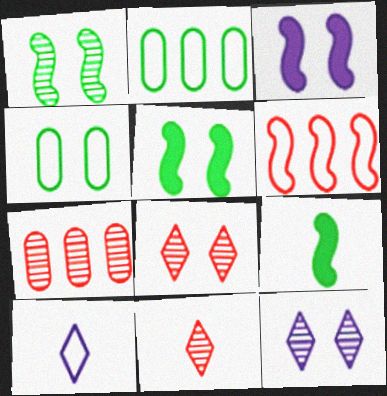[[2, 3, 11], 
[3, 4, 8], 
[4, 6, 10], 
[5, 7, 10]]